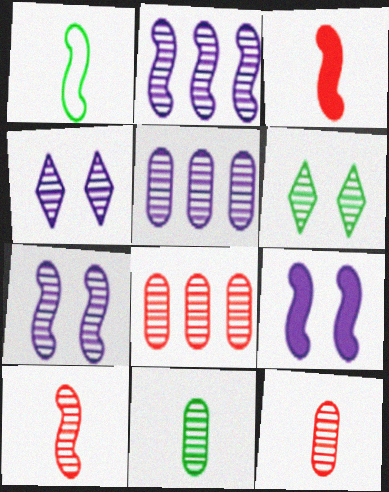[[2, 6, 12], 
[5, 6, 10]]